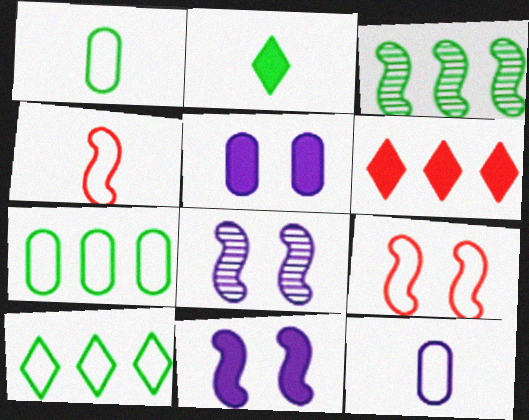[[1, 6, 8], 
[3, 4, 11], 
[9, 10, 12]]